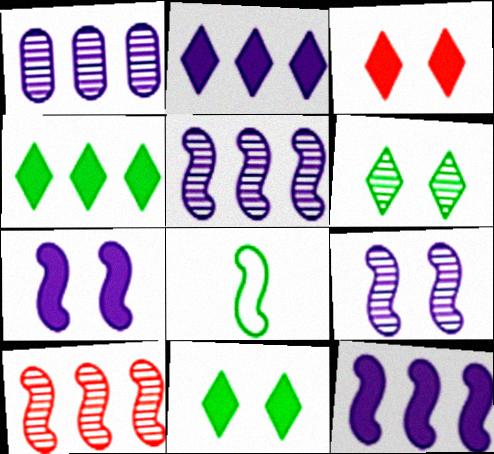[[1, 3, 8], 
[7, 8, 10]]